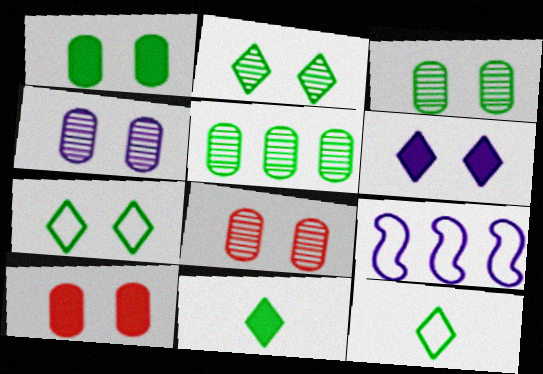[[3, 4, 8], 
[8, 9, 11]]